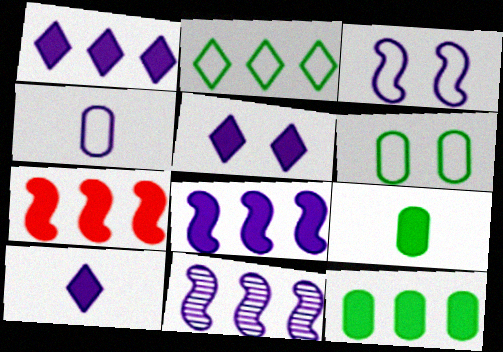[[1, 5, 10], 
[1, 7, 12], 
[4, 5, 11], 
[5, 7, 9]]